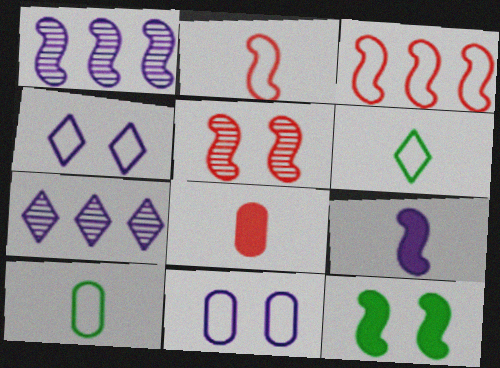[[1, 2, 12], 
[3, 4, 10], 
[3, 6, 11], 
[7, 9, 11]]